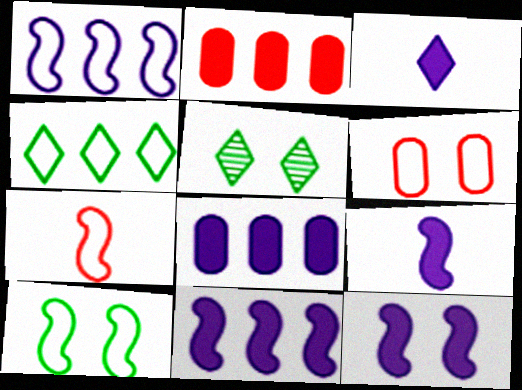[[1, 7, 10], 
[3, 8, 12], 
[5, 6, 12], 
[5, 7, 8], 
[9, 11, 12]]